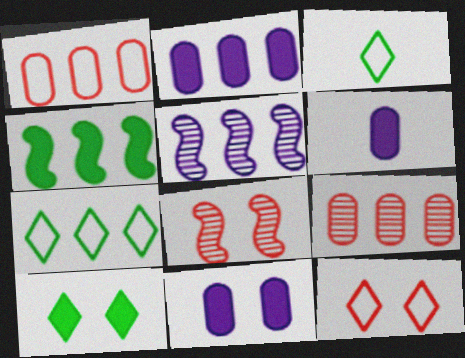[[2, 3, 8], 
[2, 6, 11], 
[6, 7, 8]]